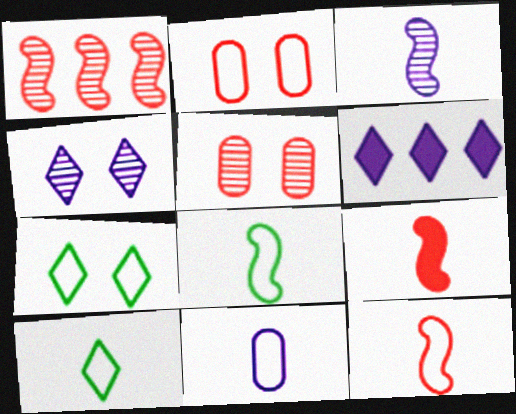[[3, 8, 9], 
[5, 6, 8], 
[10, 11, 12]]